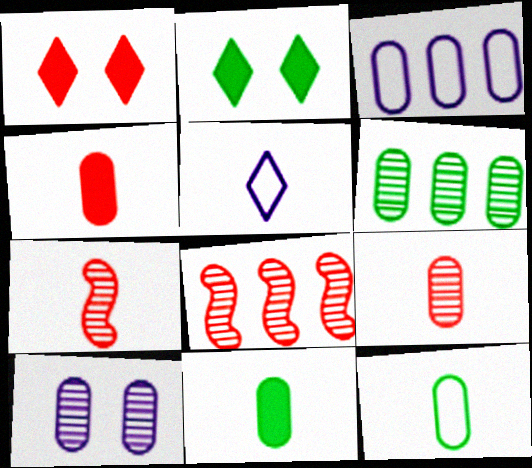[[2, 3, 7], 
[5, 7, 11], 
[6, 9, 10]]